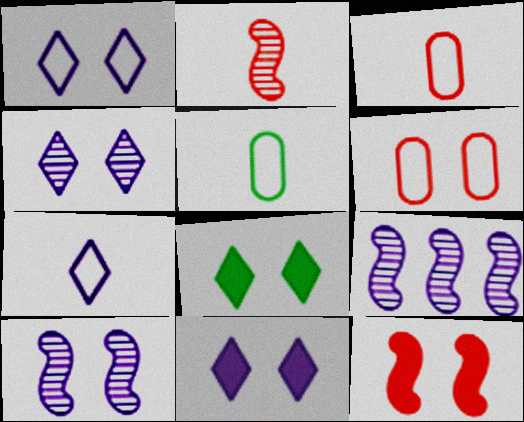[[1, 4, 11], 
[3, 8, 9], 
[6, 8, 10]]